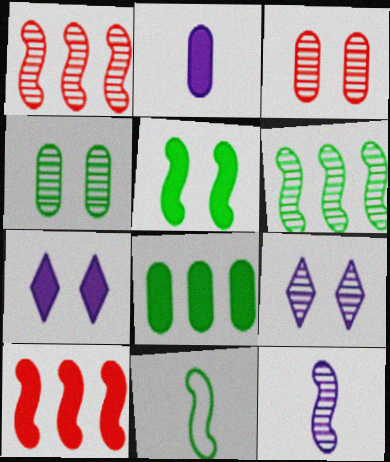[[5, 6, 11]]